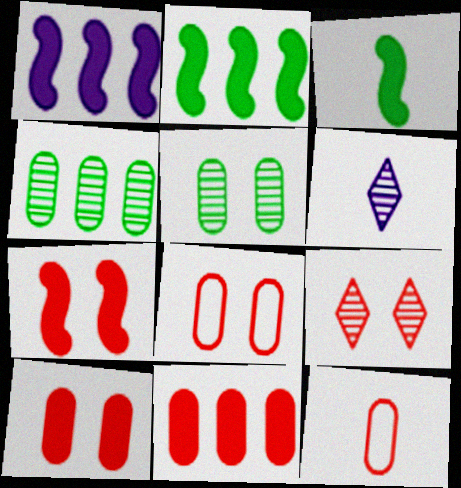[[1, 3, 7], 
[2, 6, 8], 
[3, 6, 12], 
[7, 8, 9]]